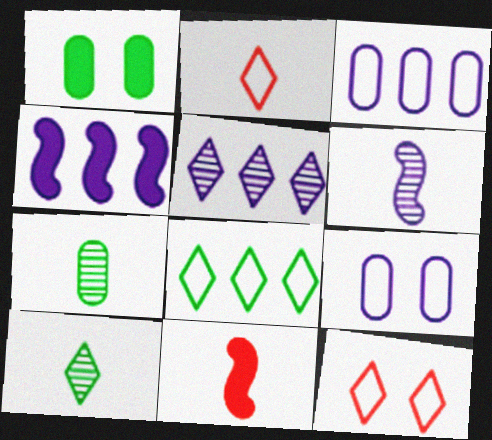[[3, 4, 5], 
[4, 7, 12]]